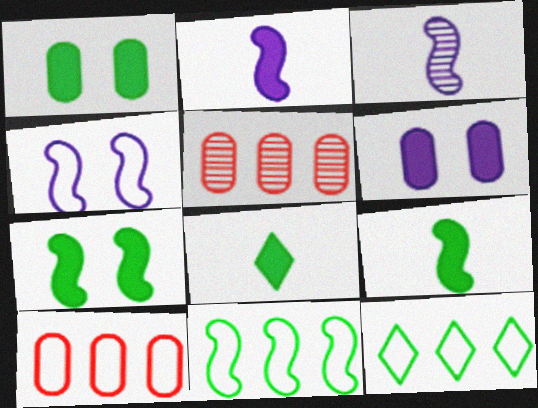[[4, 5, 8]]